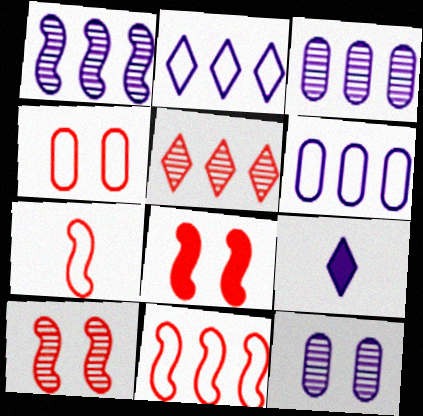[]